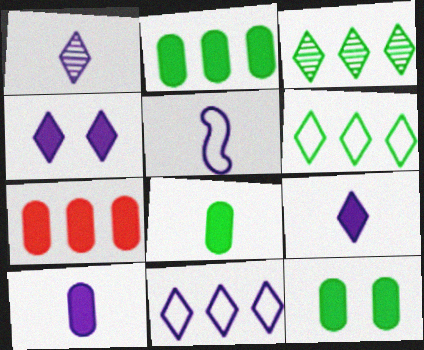[[1, 4, 11], 
[1, 5, 10], 
[2, 8, 12], 
[7, 10, 12]]